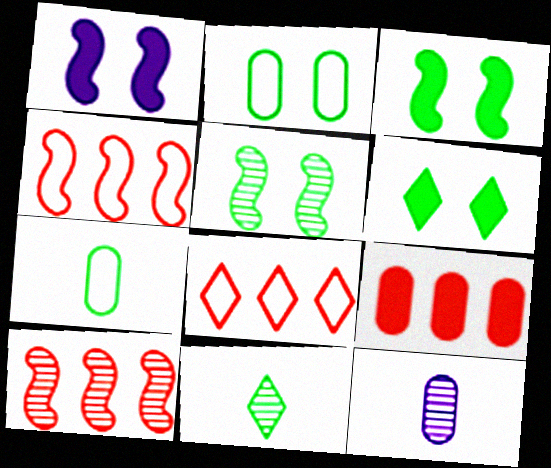[[2, 5, 6], 
[2, 9, 12], 
[3, 8, 12], 
[4, 6, 12], 
[8, 9, 10]]